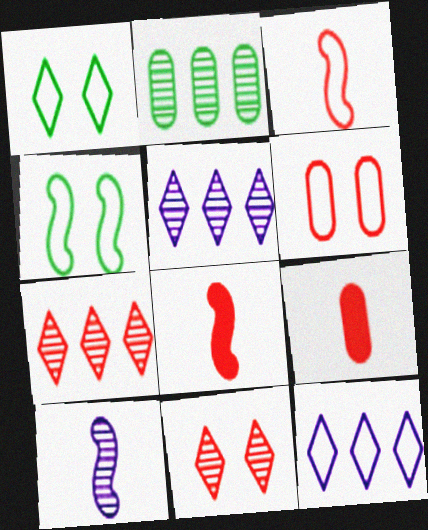[[2, 10, 11], 
[4, 5, 9], 
[6, 7, 8]]